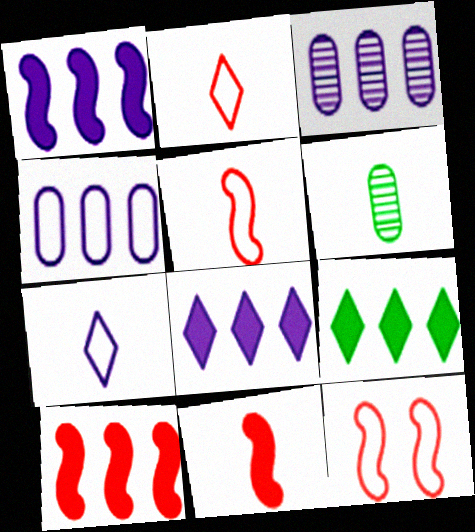[[6, 7, 11], 
[6, 8, 12]]